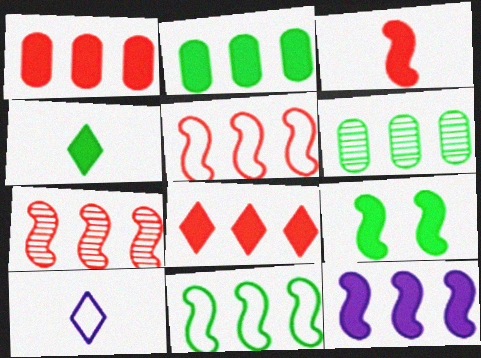[[2, 4, 9], 
[2, 8, 12], 
[3, 9, 12], 
[7, 11, 12]]